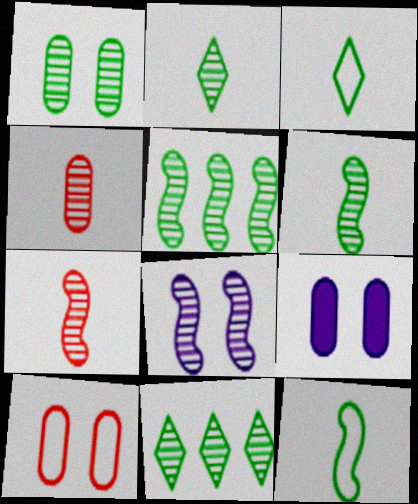[[1, 2, 5], 
[1, 6, 11], 
[1, 9, 10], 
[4, 8, 11], 
[5, 7, 8]]